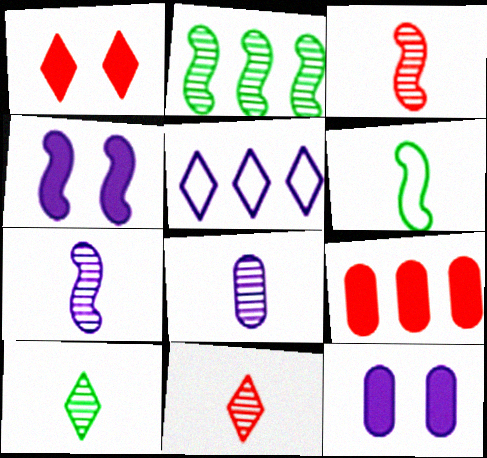[[1, 5, 10], 
[2, 5, 9], 
[3, 8, 10], 
[4, 5, 8], 
[5, 7, 12]]